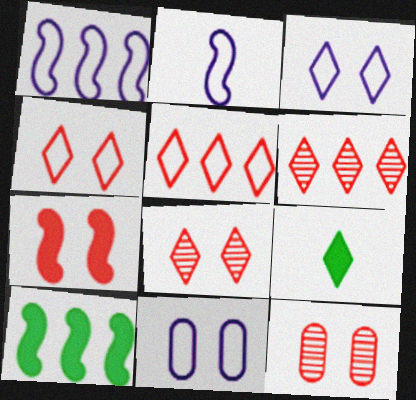[[1, 9, 12], 
[3, 6, 9], 
[4, 7, 12]]